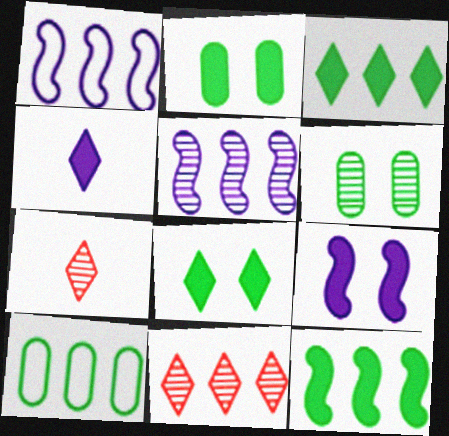[[1, 2, 7], 
[5, 6, 7], 
[7, 9, 10]]